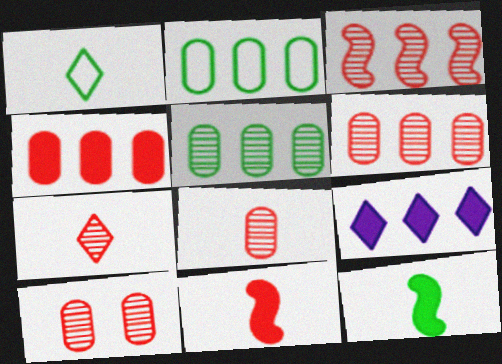[[2, 3, 9], 
[3, 7, 10], 
[6, 8, 10]]